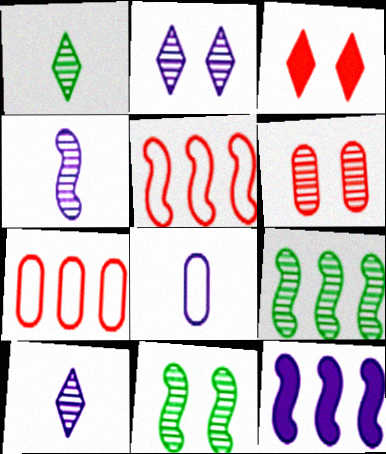[[2, 6, 11], 
[2, 8, 12], 
[3, 8, 9], 
[5, 9, 12], 
[6, 9, 10]]